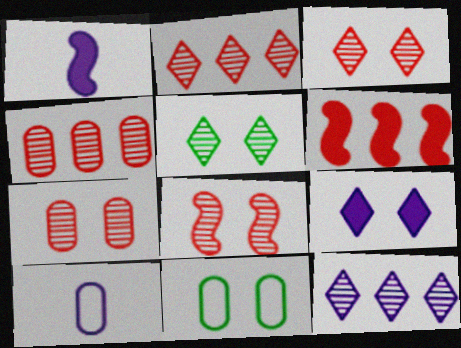[[1, 2, 11], 
[3, 7, 8], 
[5, 6, 10], 
[8, 9, 11]]